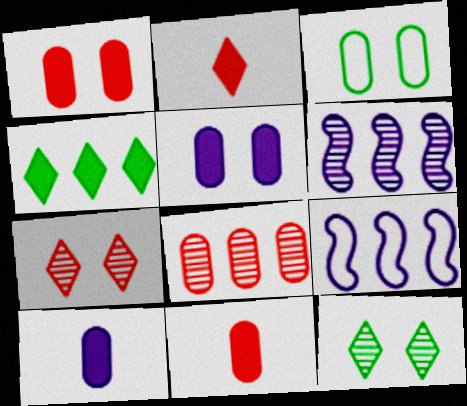[[2, 3, 6], 
[3, 8, 10], 
[4, 8, 9], 
[9, 11, 12]]